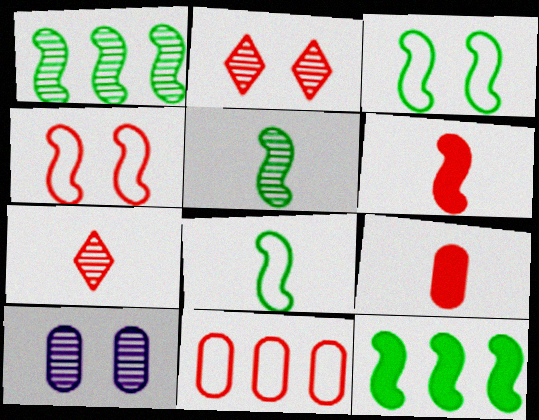[[1, 7, 10], 
[2, 6, 11], 
[3, 5, 12]]